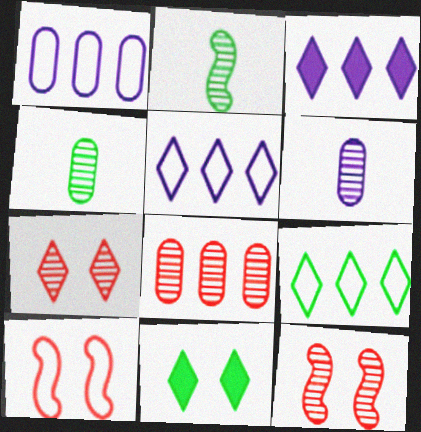[[3, 4, 10]]